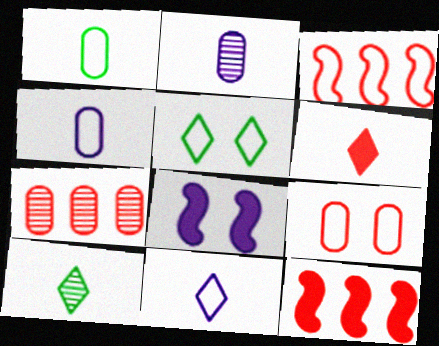[[2, 5, 12], 
[3, 4, 5], 
[6, 10, 11]]